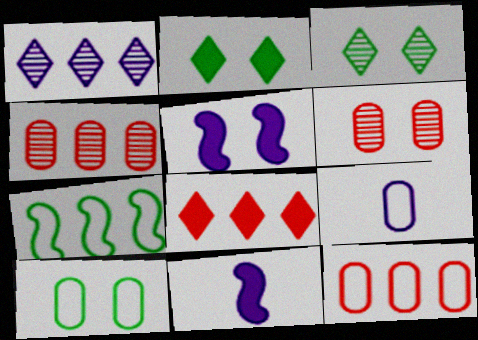[[1, 5, 9], 
[3, 11, 12], 
[9, 10, 12]]